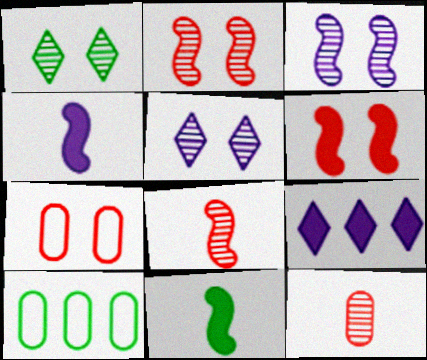[[1, 10, 11]]